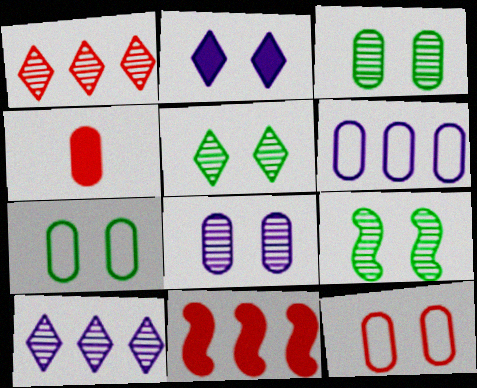[[2, 9, 12], 
[3, 4, 6], 
[3, 5, 9]]